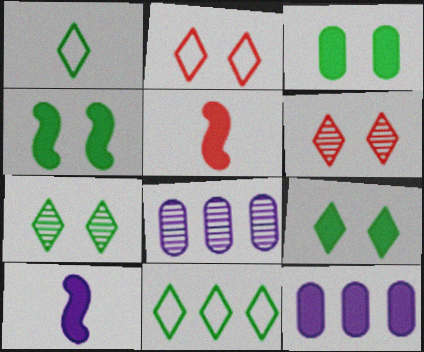[[3, 4, 9], 
[5, 9, 12]]